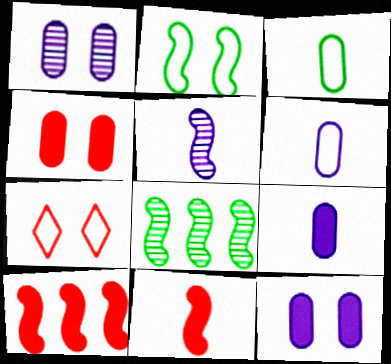[[2, 5, 10], 
[7, 8, 9]]